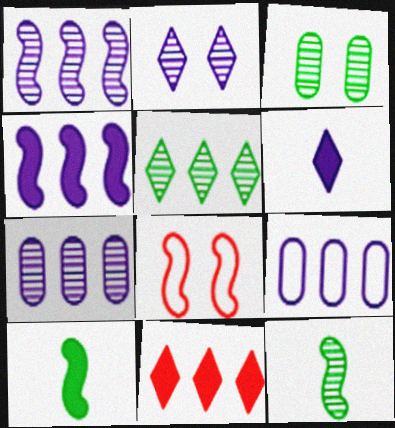[[1, 8, 10], 
[3, 5, 12], 
[4, 8, 12]]